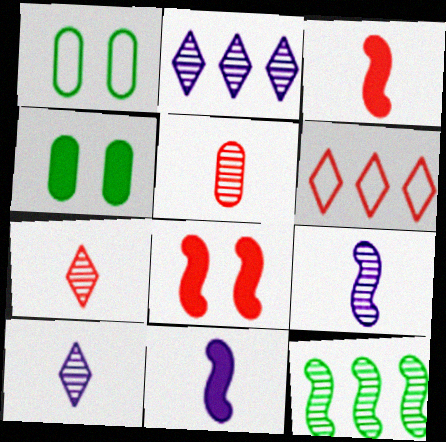[[1, 2, 3], 
[4, 6, 9], 
[5, 6, 8]]